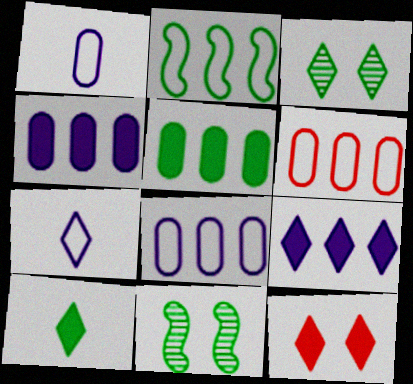[[9, 10, 12]]